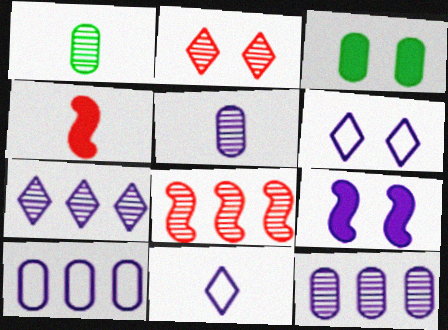[[1, 4, 11], 
[3, 8, 11], 
[9, 11, 12]]